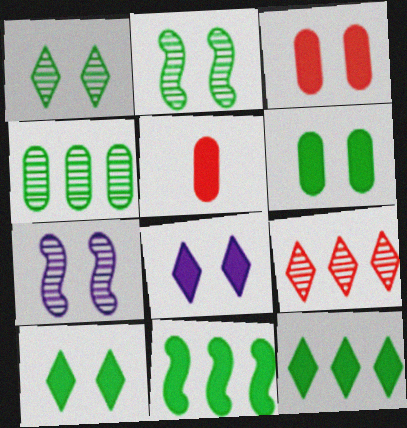[[5, 8, 11]]